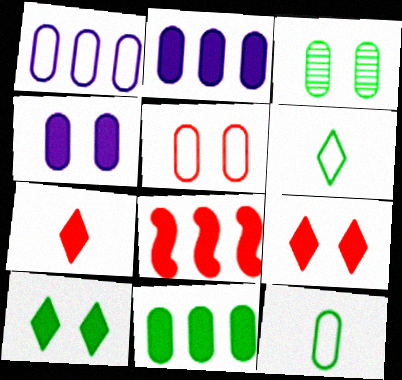[[1, 5, 12], 
[3, 4, 5], 
[3, 11, 12]]